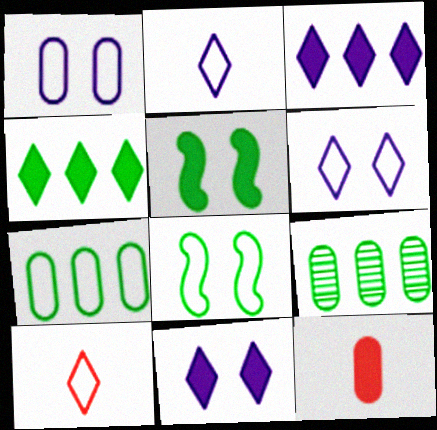[[1, 9, 12], 
[3, 5, 12]]